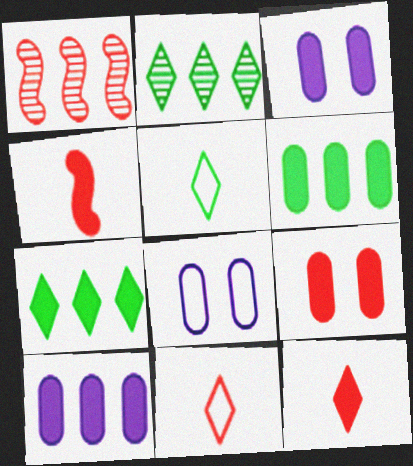[[1, 3, 5], 
[1, 9, 11], 
[2, 4, 8], 
[3, 4, 7]]